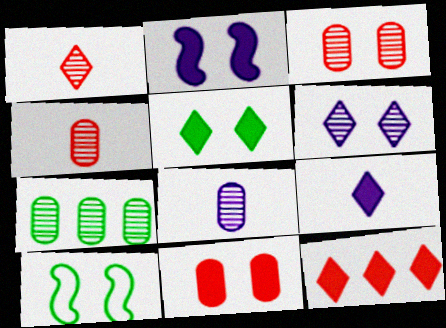[[2, 5, 11], 
[3, 7, 8], 
[5, 9, 12], 
[6, 10, 11], 
[8, 10, 12]]